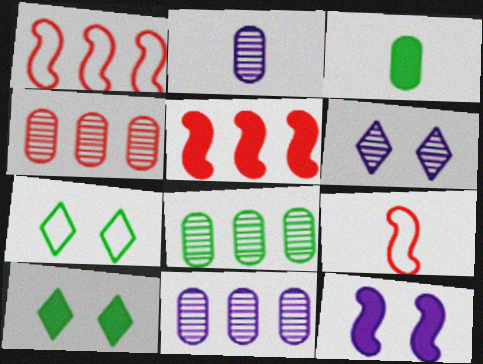[[1, 2, 10], 
[1, 3, 6], 
[2, 5, 7], 
[4, 8, 11], 
[9, 10, 11]]